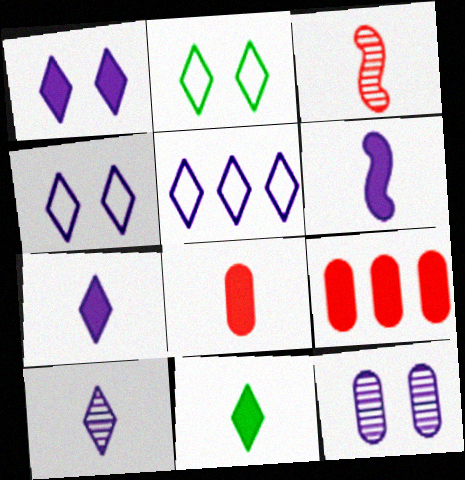[[1, 5, 10], 
[5, 6, 12], 
[6, 8, 11]]